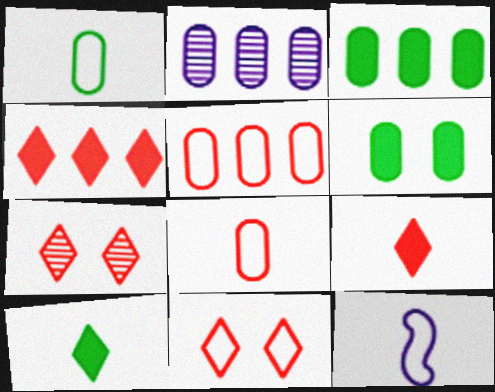[[2, 3, 5], 
[2, 6, 8], 
[3, 7, 12]]